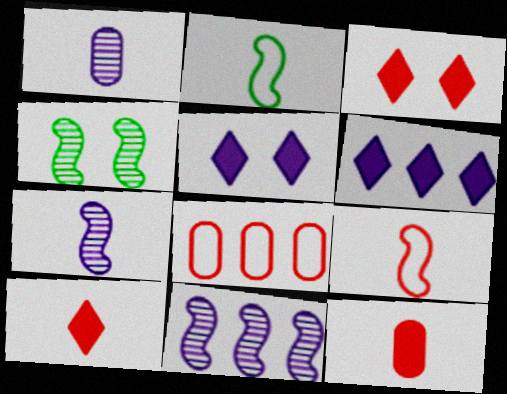[[1, 2, 10]]